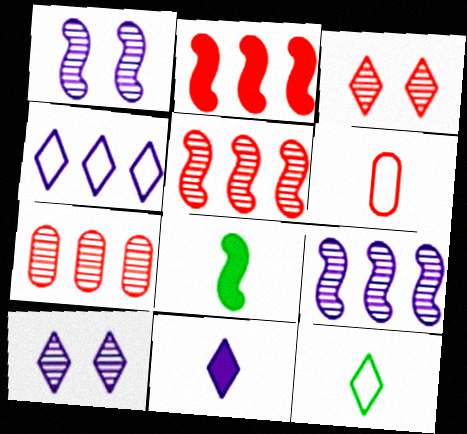[[2, 3, 6], 
[4, 10, 11]]